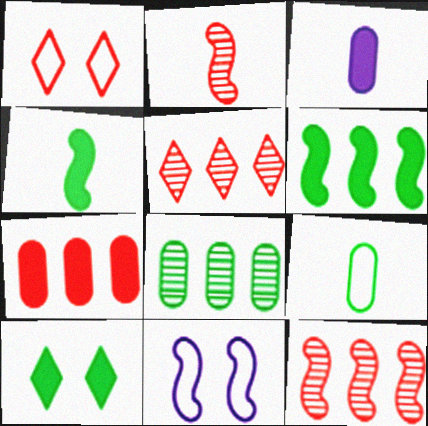[[1, 2, 7], 
[2, 6, 11], 
[4, 11, 12]]